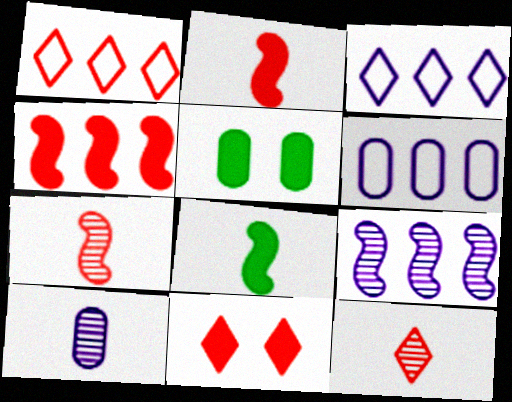[[1, 11, 12], 
[3, 5, 7]]